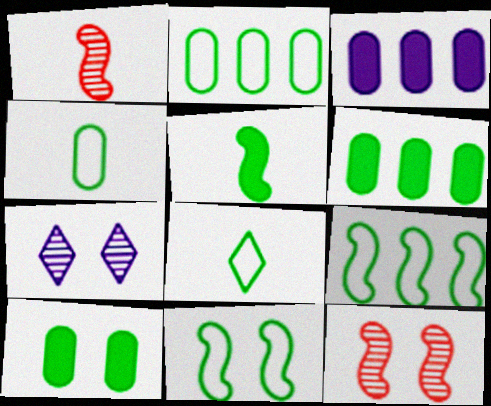[[2, 8, 11], 
[3, 8, 12]]